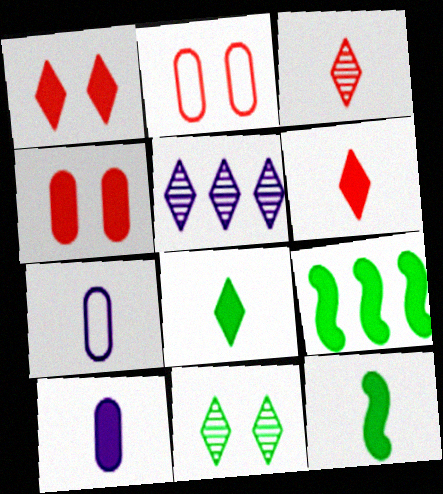[[1, 9, 10], 
[2, 5, 12], 
[3, 5, 11], 
[3, 7, 12], 
[6, 10, 12]]